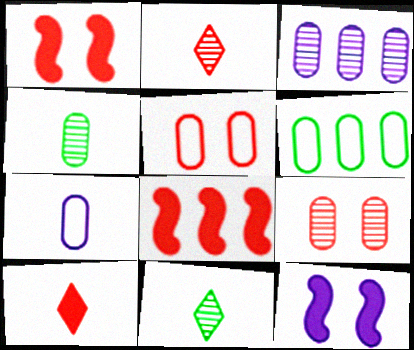[[2, 5, 8], 
[2, 6, 12], 
[3, 4, 9], 
[5, 6, 7]]